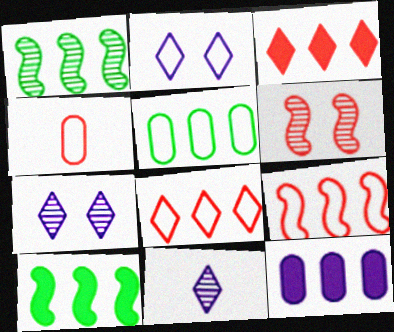[[1, 8, 12], 
[3, 4, 6], 
[3, 10, 12], 
[4, 7, 10]]